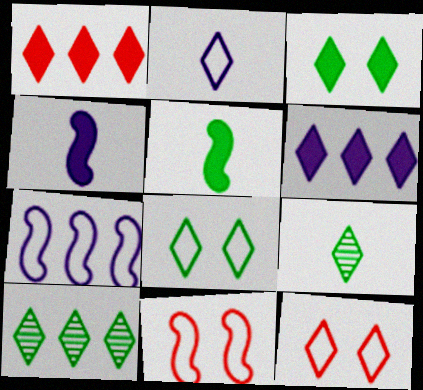[[6, 9, 12]]